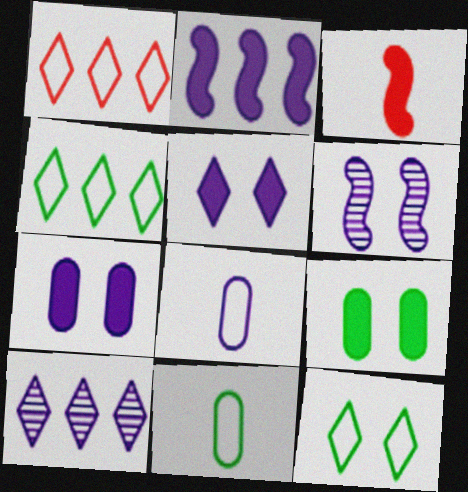[]